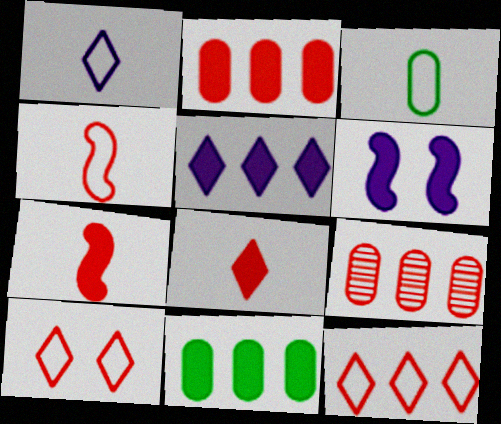[[1, 3, 4], 
[6, 8, 11], 
[7, 9, 10]]